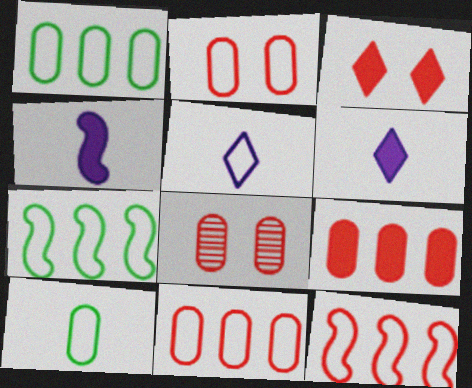[[2, 5, 7], 
[6, 7, 8]]